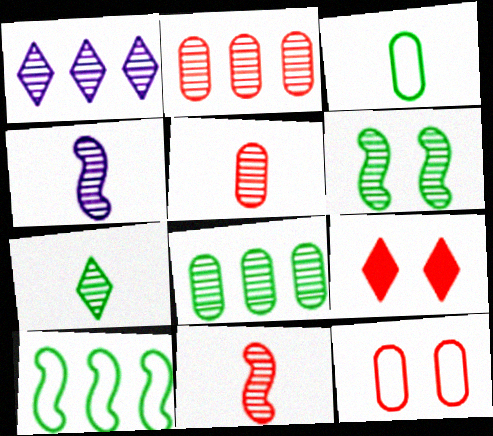[[1, 5, 6], 
[4, 5, 7], 
[6, 7, 8]]